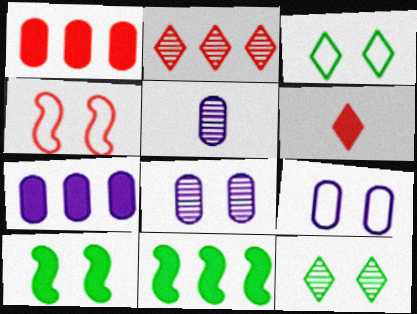[[3, 4, 9], 
[5, 7, 9], 
[6, 7, 10]]